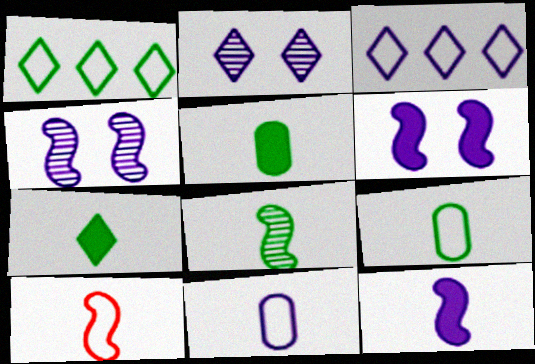[[7, 8, 9], 
[8, 10, 12]]